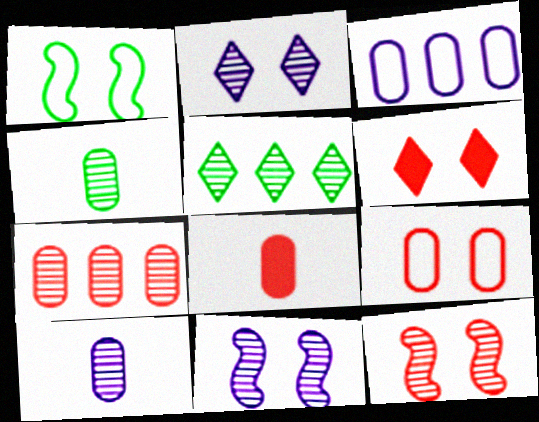[[5, 10, 12], 
[6, 9, 12], 
[7, 8, 9]]